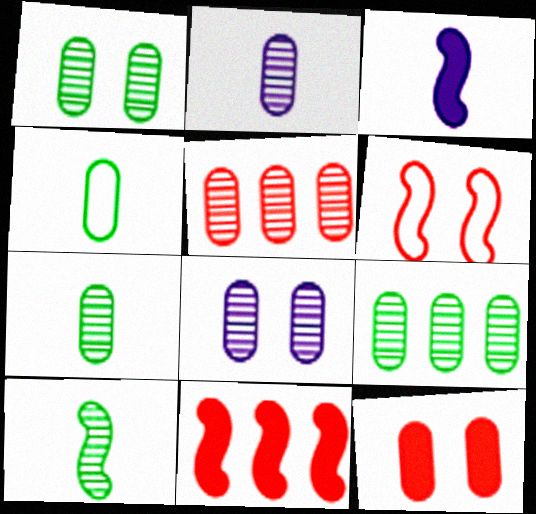[[1, 2, 5], 
[1, 7, 9], 
[5, 7, 8]]